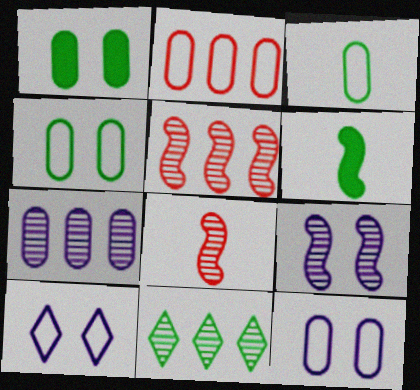[[2, 3, 12], 
[4, 6, 11], 
[5, 7, 11]]